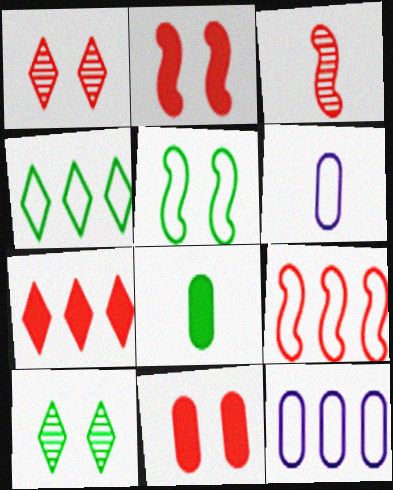[[2, 3, 9], 
[4, 9, 12]]